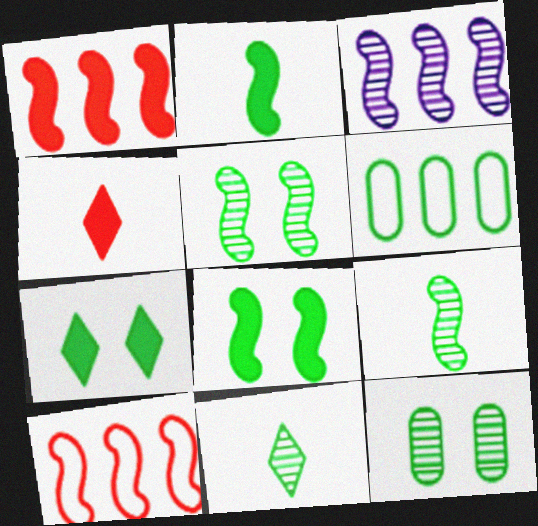[[6, 7, 9], 
[6, 8, 11]]